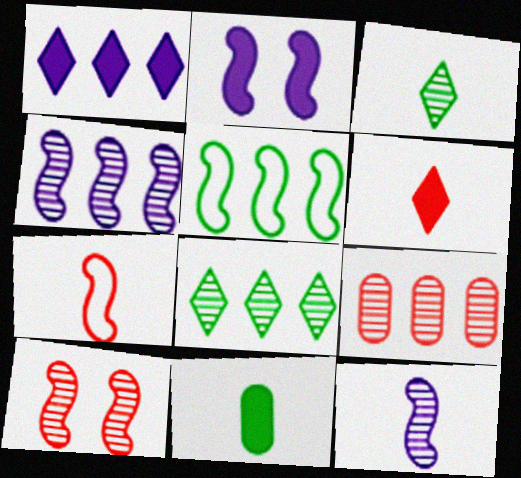[[1, 5, 9], 
[4, 8, 9]]